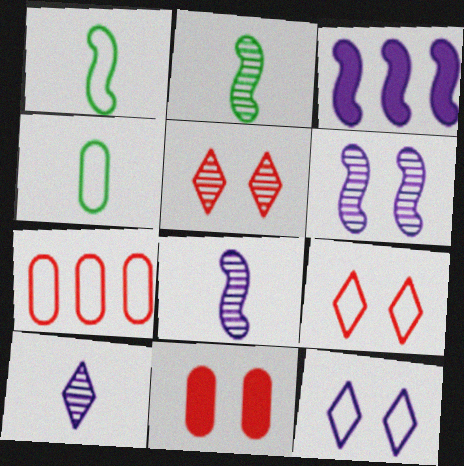[[1, 7, 12], 
[3, 4, 5]]